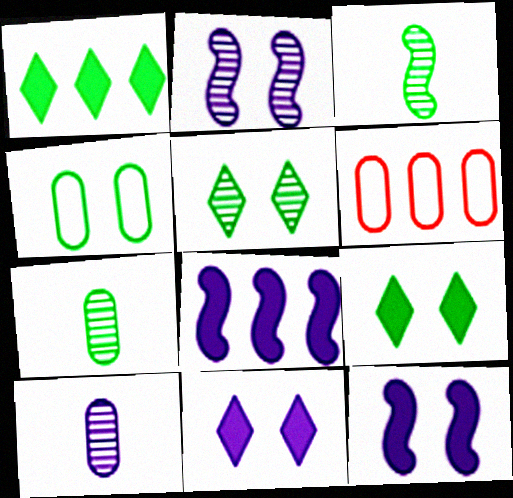[[1, 3, 4], 
[3, 6, 11]]